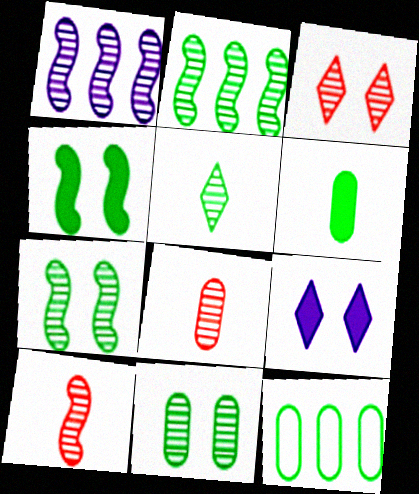[[1, 7, 10], 
[2, 5, 11], 
[4, 5, 12], 
[6, 11, 12], 
[9, 10, 12]]